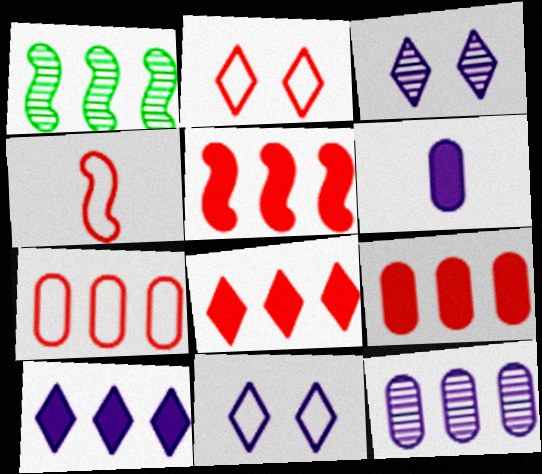[[1, 2, 6], 
[1, 7, 10], 
[2, 4, 7], 
[5, 8, 9]]